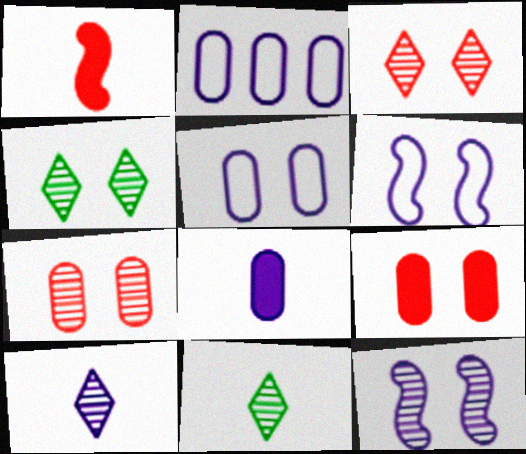[[1, 2, 4], 
[4, 6, 9], 
[4, 7, 12]]